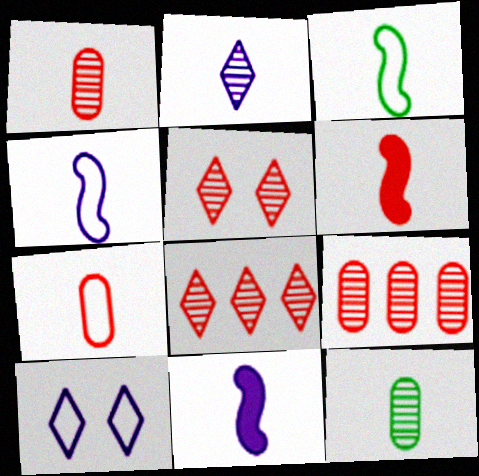[]